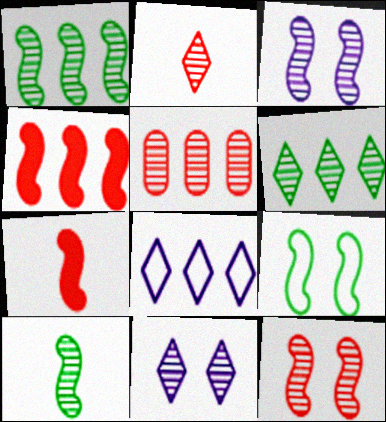[[2, 5, 12], 
[2, 6, 11], 
[5, 10, 11]]